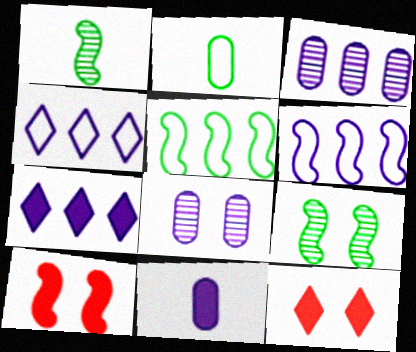[[1, 6, 10], 
[3, 6, 7]]